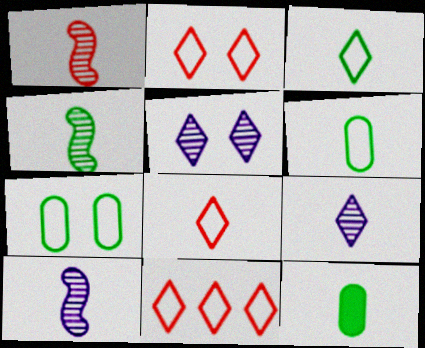[[1, 4, 10], 
[2, 8, 11], 
[3, 4, 12], 
[8, 10, 12]]